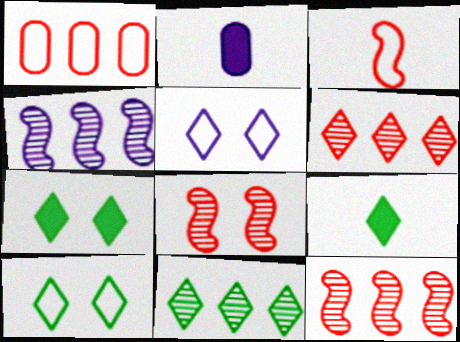[[2, 4, 5], 
[2, 10, 12], 
[5, 6, 9], 
[9, 10, 11]]